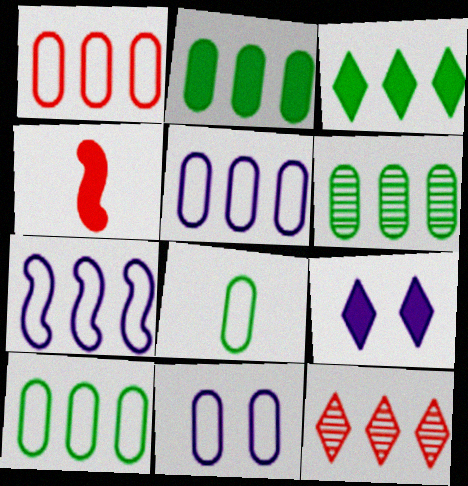[[1, 5, 10], 
[1, 8, 11], 
[2, 4, 9], 
[2, 6, 10], 
[2, 7, 12]]